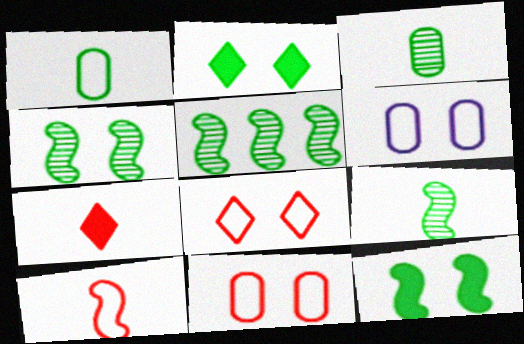[[1, 2, 5], 
[4, 5, 9], 
[5, 6, 7]]